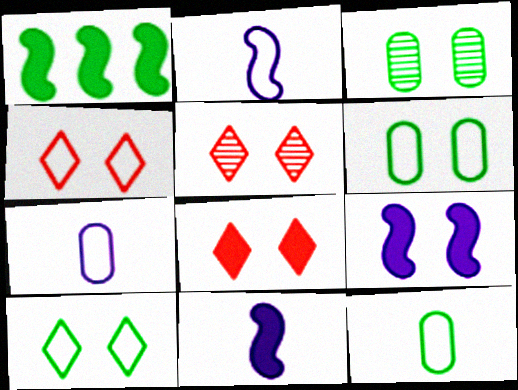[[1, 5, 7], 
[3, 4, 9], 
[4, 5, 8], 
[5, 6, 9]]